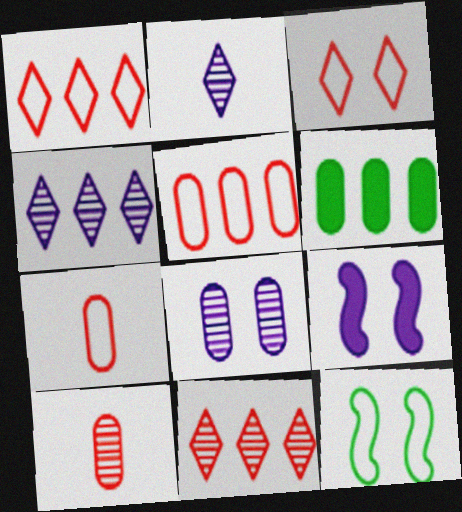[[6, 7, 8]]